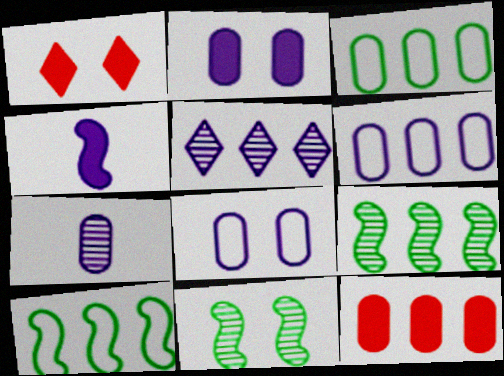[[1, 7, 10], 
[1, 8, 11], 
[2, 6, 7], 
[4, 5, 8], 
[5, 10, 12]]